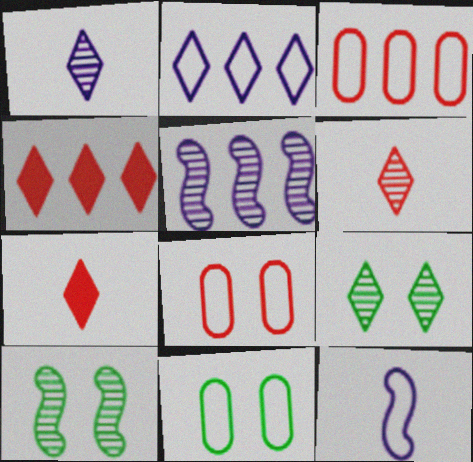[[2, 7, 9], 
[5, 7, 11]]